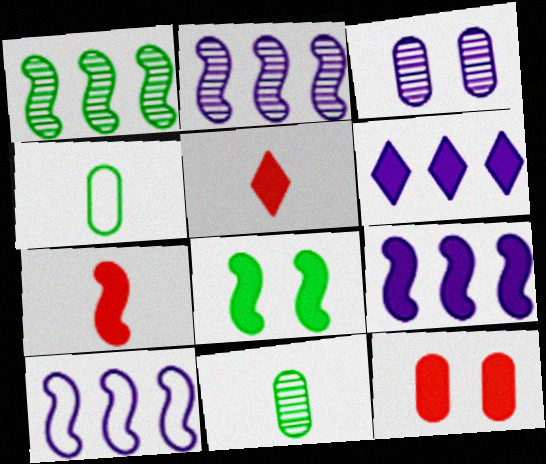[[2, 9, 10], 
[7, 8, 9]]